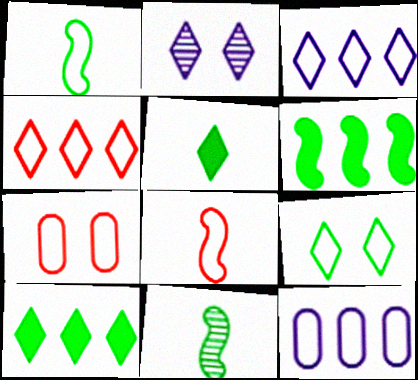[[1, 3, 7], 
[2, 4, 5], 
[4, 7, 8], 
[8, 9, 12]]